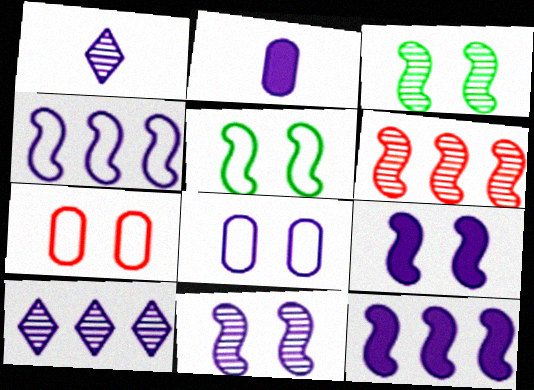[[1, 8, 12]]